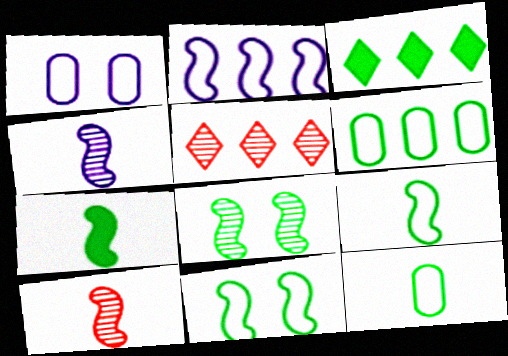[[1, 3, 10], 
[1, 5, 7], 
[3, 8, 12]]